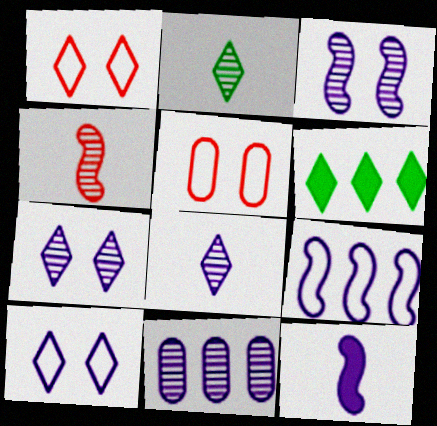[[1, 6, 8], 
[3, 8, 11], 
[3, 9, 12], 
[10, 11, 12]]